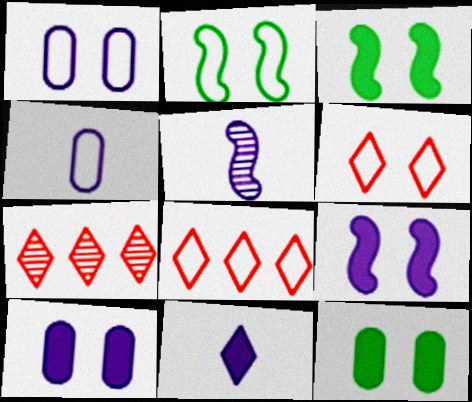[[1, 2, 6], 
[2, 4, 8], 
[3, 4, 7], 
[4, 5, 11], 
[5, 8, 12]]